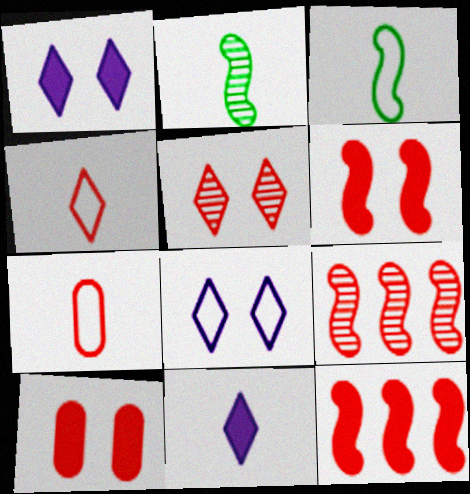[[2, 7, 11], 
[4, 9, 10], 
[5, 7, 12]]